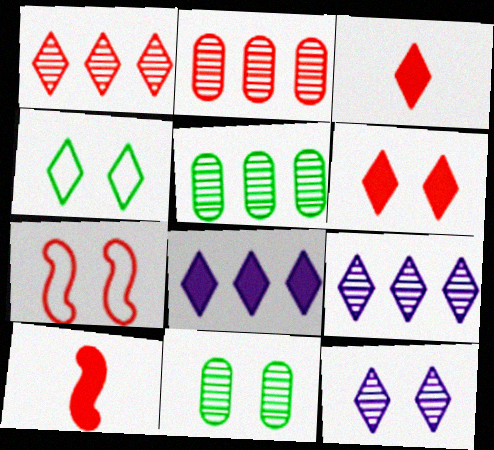[[2, 3, 7], 
[3, 4, 9], 
[4, 6, 12]]